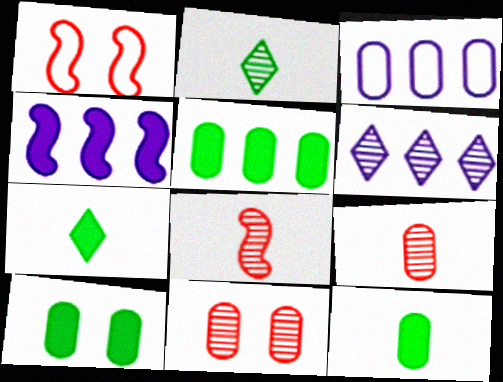[[1, 6, 12], 
[3, 4, 6], 
[3, 9, 10], 
[3, 11, 12], 
[5, 10, 12]]